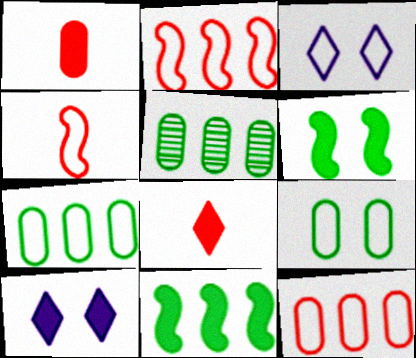[[1, 10, 11], 
[3, 4, 7], 
[4, 5, 10]]